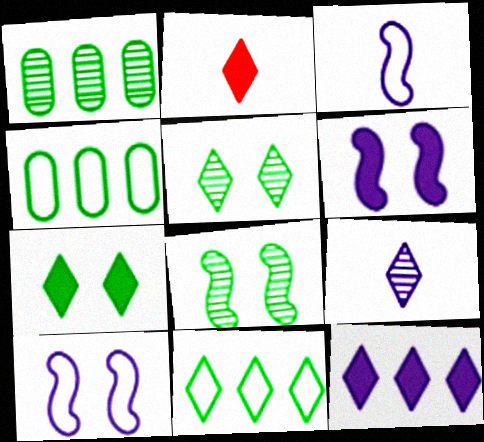[[1, 2, 10], 
[2, 7, 12]]